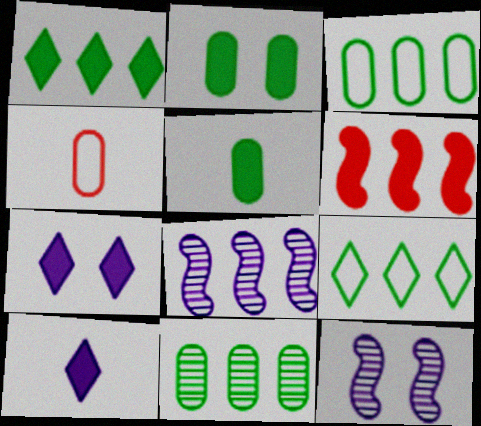[[1, 4, 12], 
[2, 6, 10], 
[5, 6, 7]]